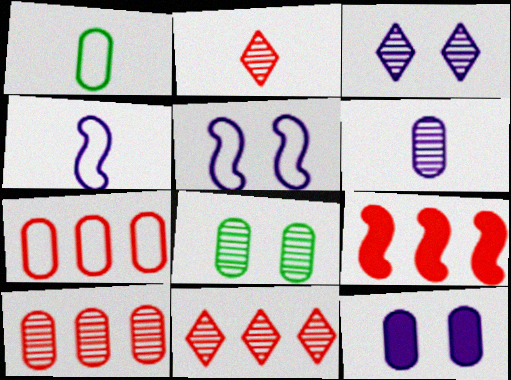[[1, 3, 9], 
[1, 10, 12], 
[3, 5, 12], 
[6, 8, 10], 
[7, 9, 11]]